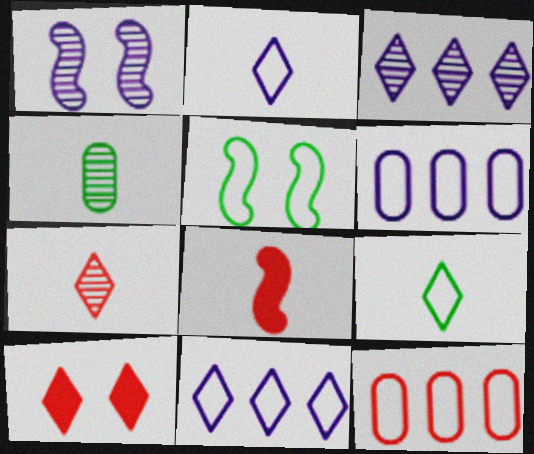[[2, 4, 8], 
[2, 5, 12], 
[3, 9, 10]]